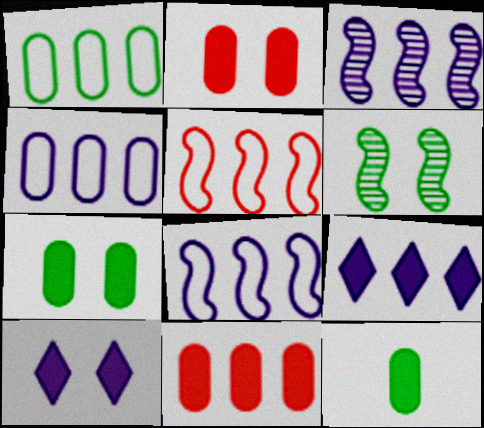[[3, 4, 9]]